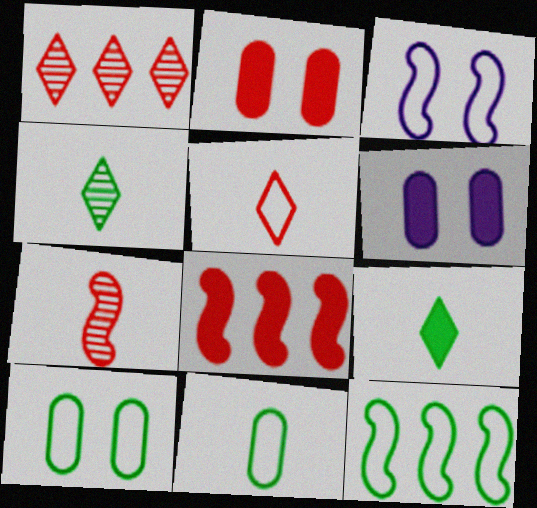[[6, 8, 9]]